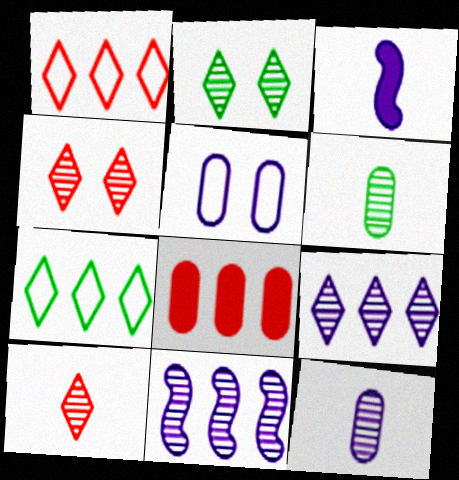[[2, 9, 10], 
[3, 5, 9], 
[4, 6, 11], 
[5, 6, 8], 
[7, 8, 11]]